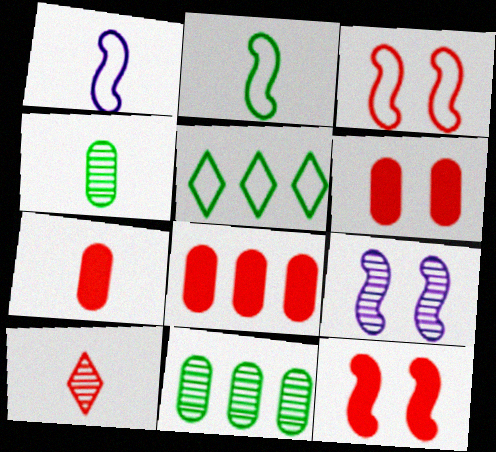[[3, 8, 10], 
[5, 7, 9], 
[6, 7, 8], 
[9, 10, 11]]